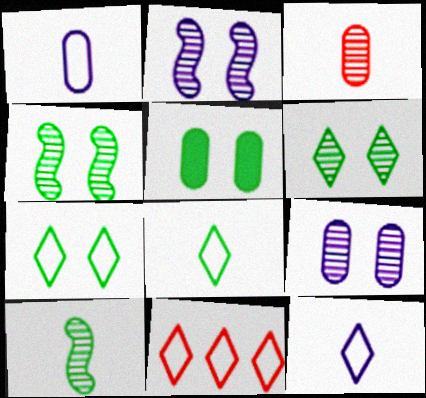[[4, 5, 7], 
[7, 11, 12]]